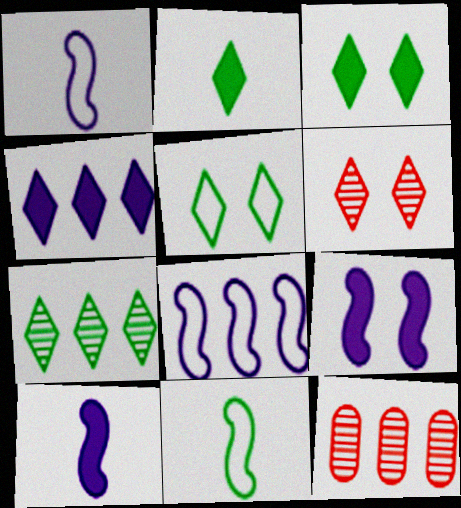[[1, 3, 12], 
[2, 5, 7], 
[5, 10, 12]]